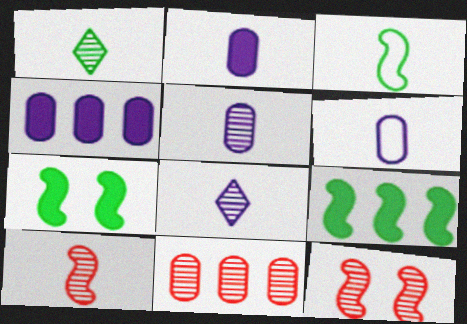[[1, 5, 10], 
[2, 5, 6]]